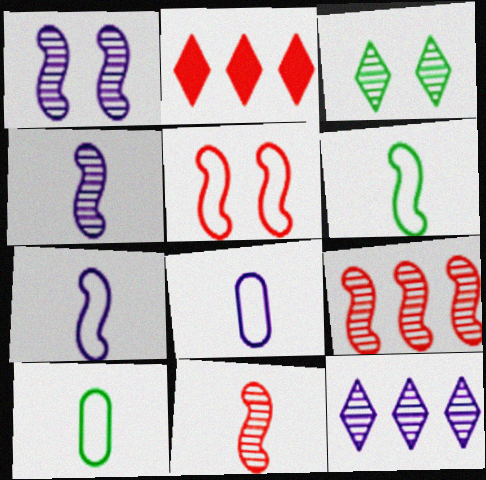[[1, 2, 10]]